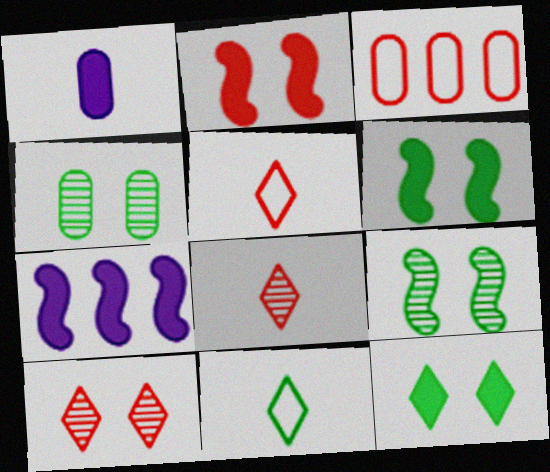[[1, 3, 4], 
[2, 3, 8], 
[4, 5, 7]]